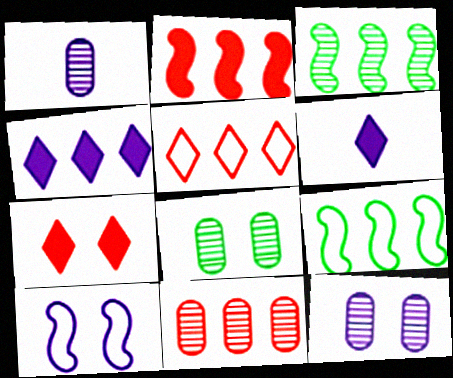[[1, 4, 10], 
[1, 7, 9], 
[1, 8, 11], 
[2, 5, 11], 
[4, 9, 11], 
[7, 8, 10]]